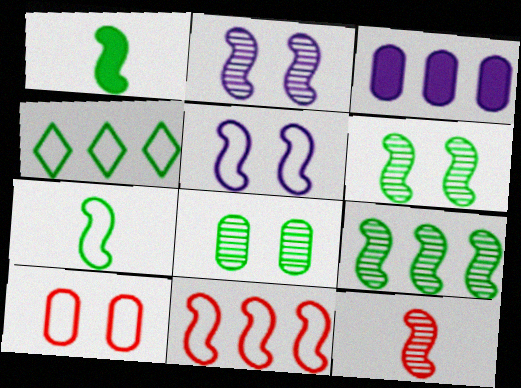[[1, 2, 11], 
[1, 4, 8], 
[2, 9, 12], 
[5, 7, 11]]